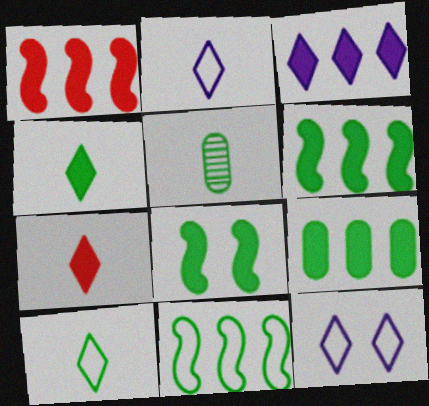[[1, 3, 9], 
[1, 5, 12], 
[4, 8, 9]]